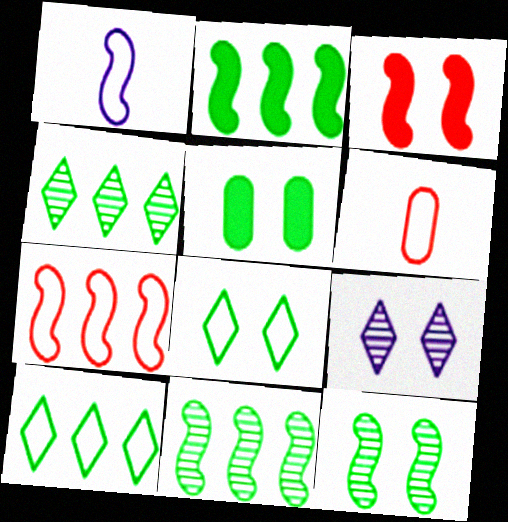[[1, 3, 11], 
[2, 6, 9], 
[5, 8, 12]]